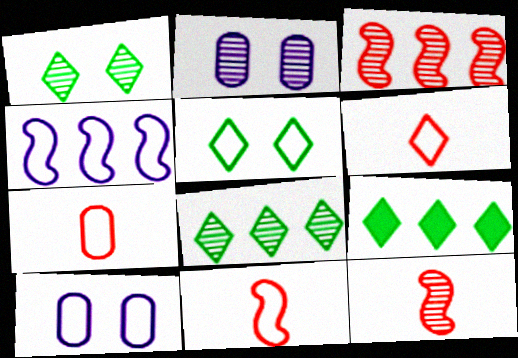[[2, 8, 12], 
[2, 9, 11], 
[4, 5, 7], 
[6, 7, 11], 
[9, 10, 12]]